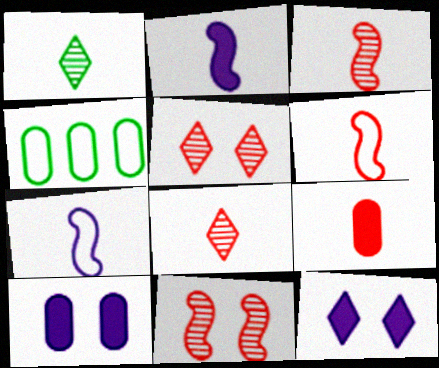[[1, 7, 9], 
[2, 4, 5], 
[3, 4, 12], 
[6, 8, 9]]